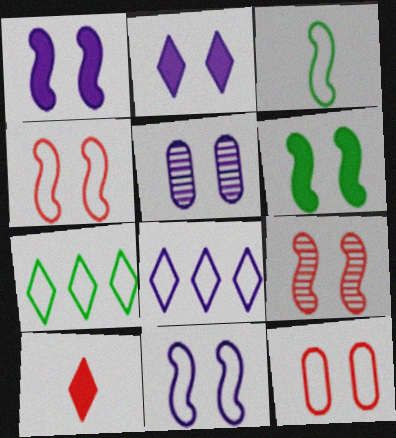[[2, 5, 11], 
[3, 8, 12], 
[6, 9, 11]]